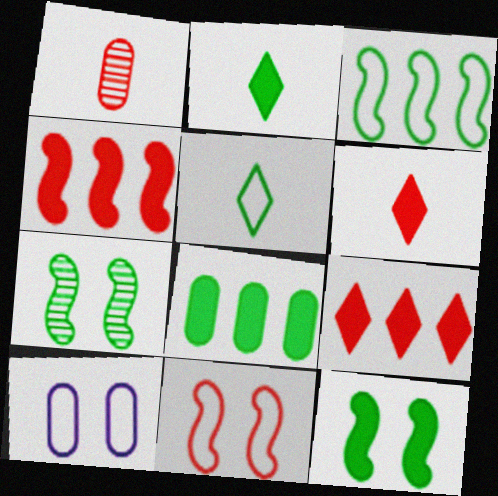[[1, 8, 10], 
[1, 9, 11], 
[2, 8, 12], 
[5, 7, 8]]